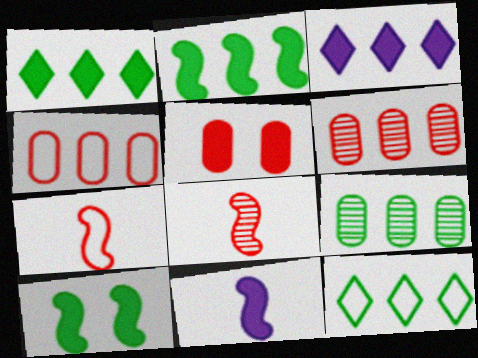[[1, 5, 11], 
[2, 9, 12]]